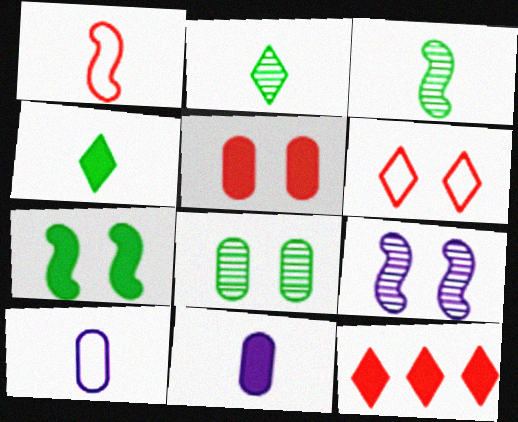[[1, 2, 11], 
[7, 11, 12]]